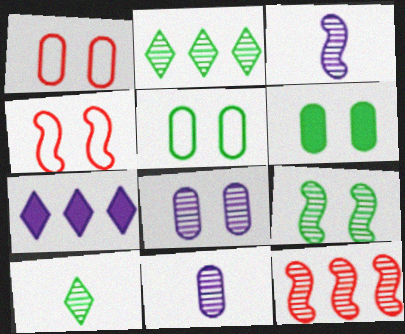[[1, 6, 8], 
[3, 9, 12], 
[8, 10, 12]]